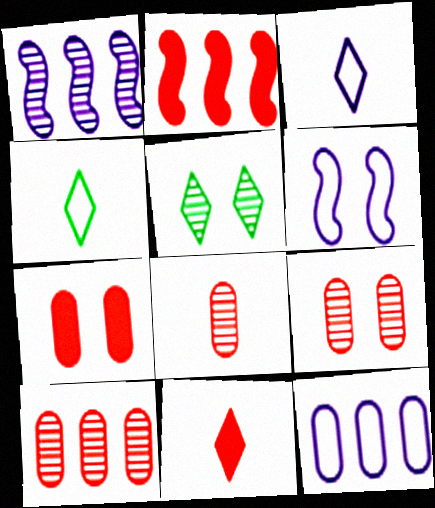[[1, 4, 7], 
[1, 5, 8], 
[2, 7, 11], 
[3, 6, 12], 
[5, 6, 7], 
[8, 9, 10]]